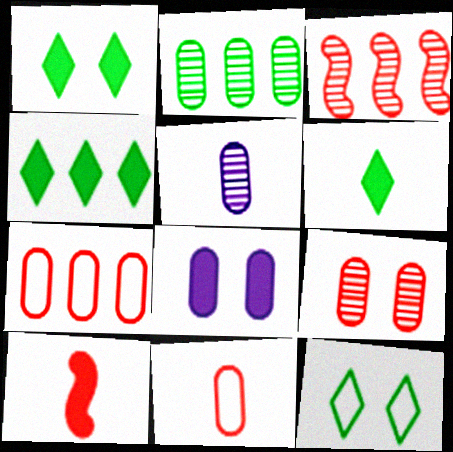[[1, 4, 6], 
[2, 5, 9], 
[2, 8, 11], 
[4, 8, 10]]